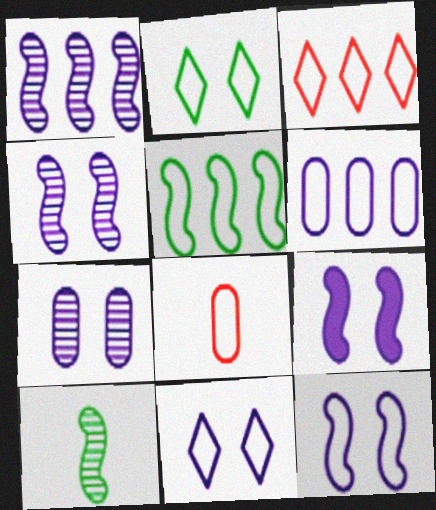[[3, 5, 6], 
[4, 9, 12], 
[5, 8, 11], 
[7, 9, 11]]